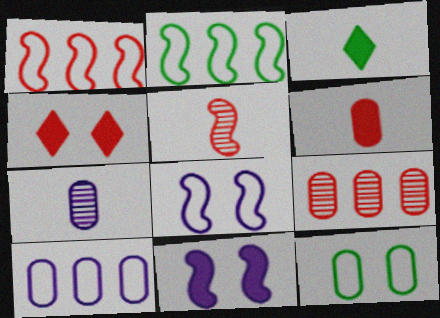[[2, 4, 7], 
[2, 5, 11], 
[3, 8, 9]]